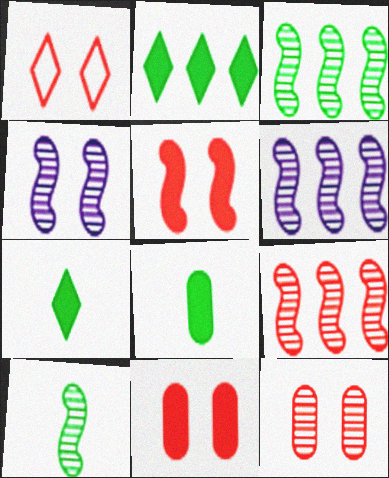[[1, 5, 12], 
[1, 6, 8], 
[3, 6, 9], 
[4, 9, 10]]